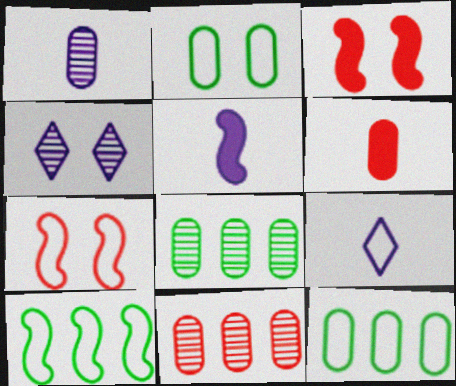[[1, 5, 9], 
[2, 3, 4], 
[3, 8, 9], 
[4, 6, 10], 
[7, 9, 12]]